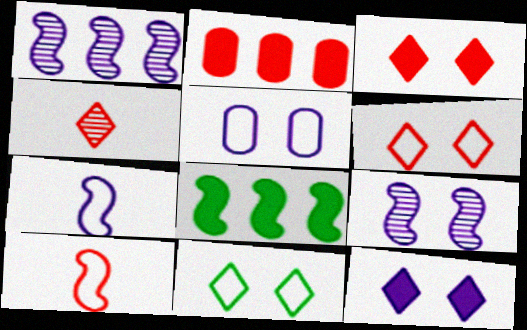[[4, 5, 8], 
[5, 9, 12], 
[8, 9, 10]]